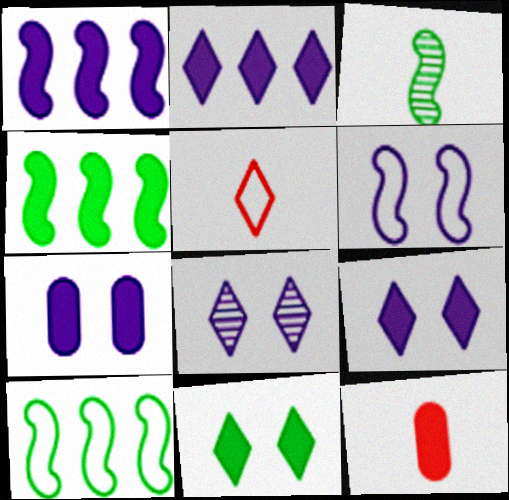[[1, 11, 12], 
[4, 9, 12], 
[6, 7, 8], 
[8, 10, 12]]